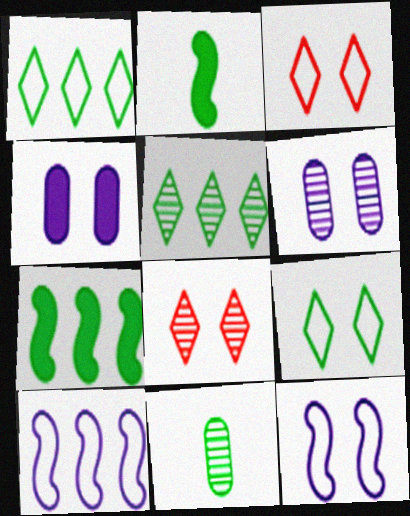[[7, 9, 11]]